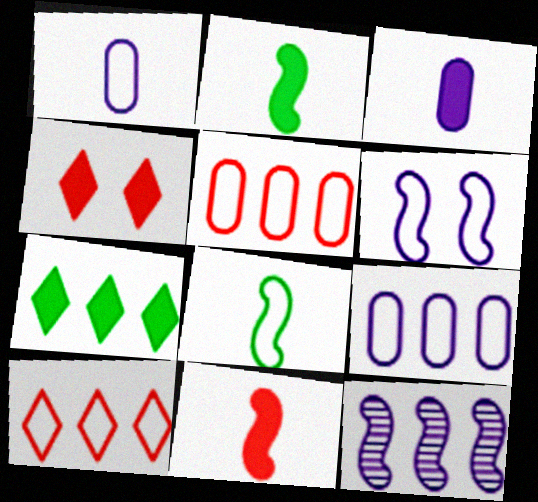[[5, 7, 12]]